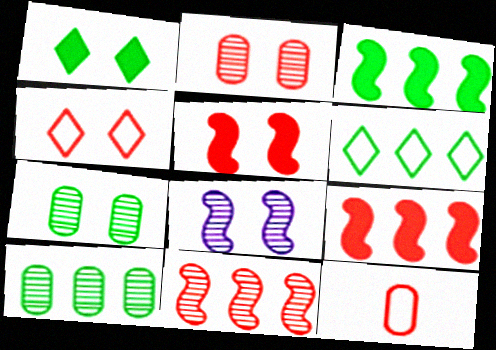[[2, 4, 5], 
[3, 6, 10]]